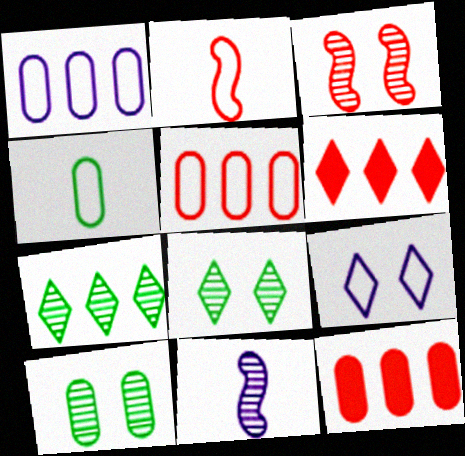[]